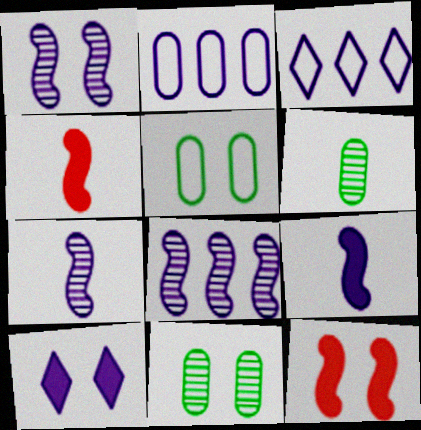[[1, 7, 8], 
[2, 7, 10], 
[3, 4, 11], 
[3, 6, 12]]